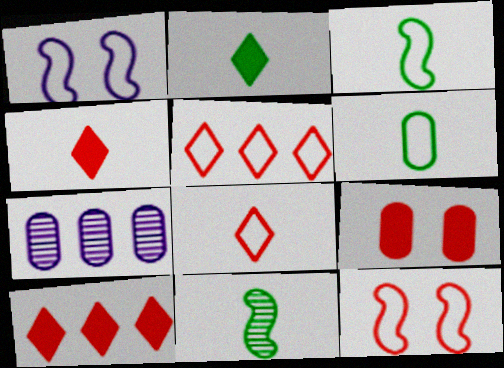[[1, 5, 6], 
[2, 6, 11], 
[2, 7, 12], 
[6, 7, 9]]